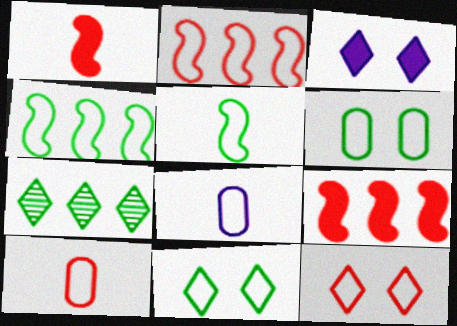[[2, 8, 11], 
[2, 10, 12], 
[4, 8, 12]]